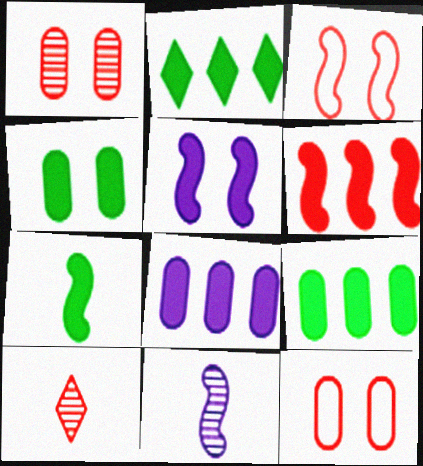[[2, 4, 7], 
[2, 6, 8], 
[2, 11, 12], 
[5, 6, 7], 
[6, 10, 12]]